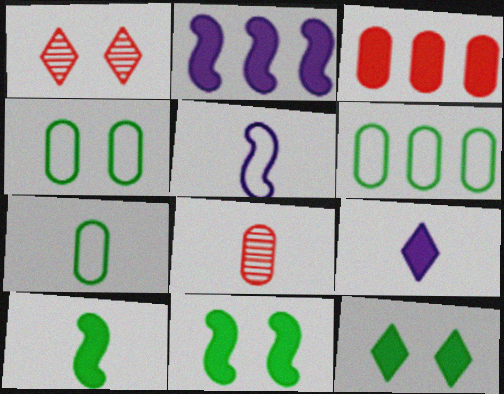[[1, 2, 7], 
[3, 9, 11], 
[4, 6, 7]]